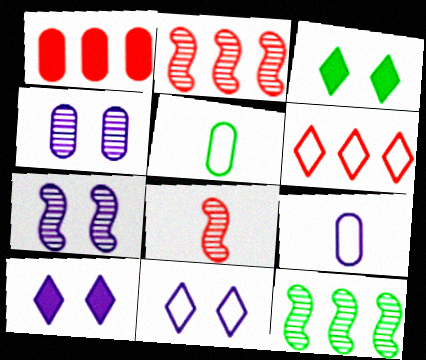[[1, 2, 6], 
[1, 4, 5], 
[2, 3, 9], 
[2, 5, 10], 
[3, 5, 12], 
[7, 8, 12]]